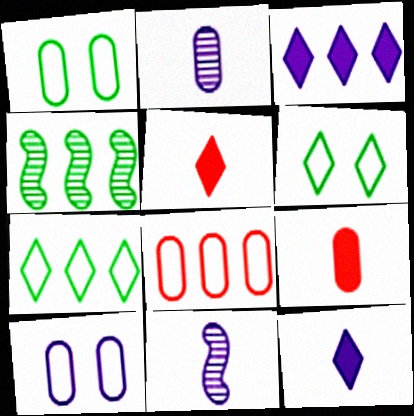[[3, 4, 8], 
[3, 10, 11], 
[4, 5, 10]]